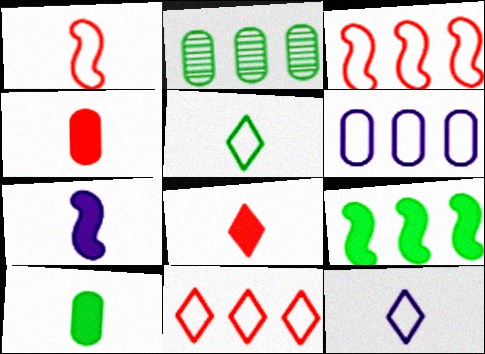[[7, 8, 10]]